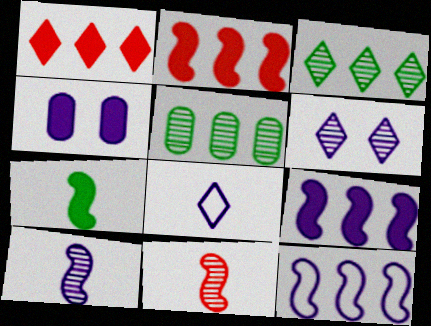[[1, 4, 7], 
[1, 5, 12], 
[5, 6, 11]]